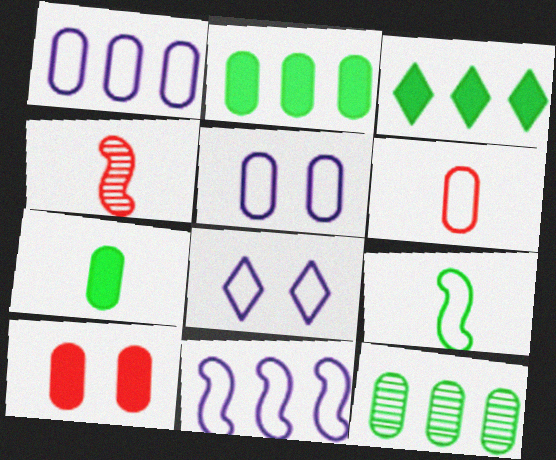[[2, 4, 8], 
[3, 4, 5]]